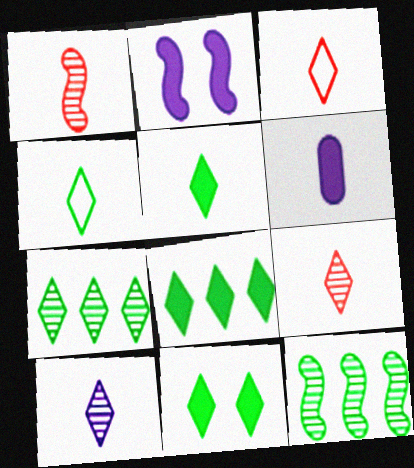[[1, 4, 6], 
[3, 5, 10], 
[4, 7, 11], 
[5, 8, 11]]